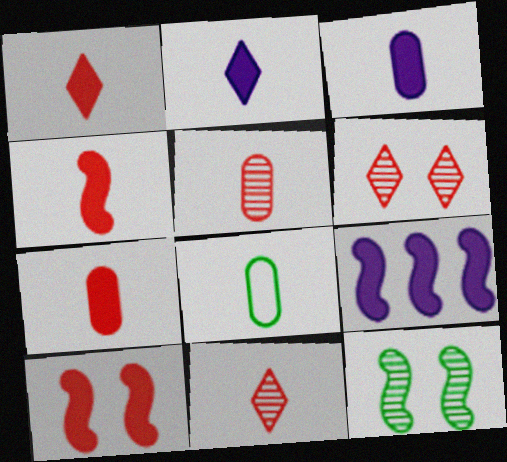[[1, 4, 7], 
[3, 5, 8], 
[6, 8, 9]]